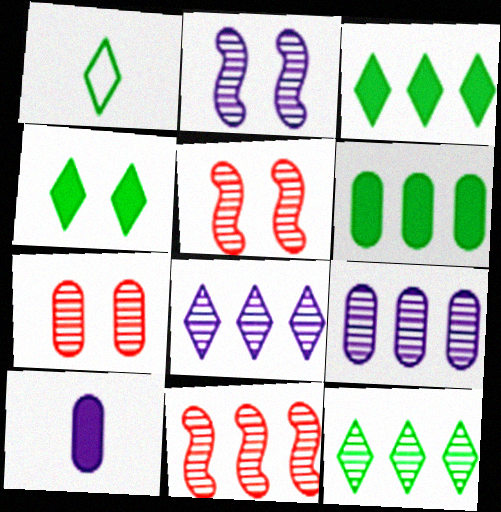[[1, 4, 12], 
[9, 11, 12]]